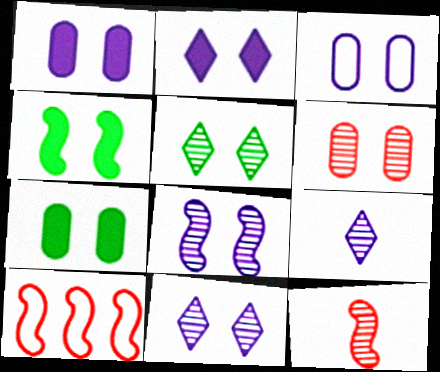[[2, 3, 8], 
[3, 6, 7], 
[5, 6, 8], 
[7, 9, 10]]